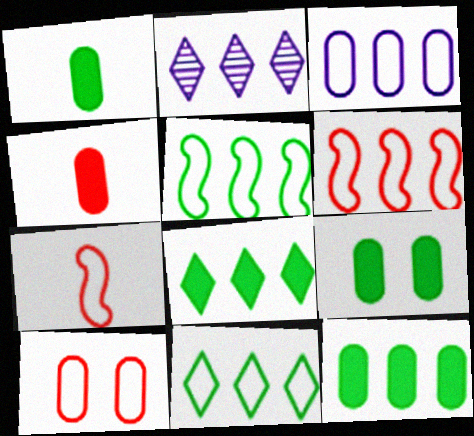[[1, 9, 12], 
[2, 6, 12], 
[2, 7, 9], 
[3, 6, 11]]